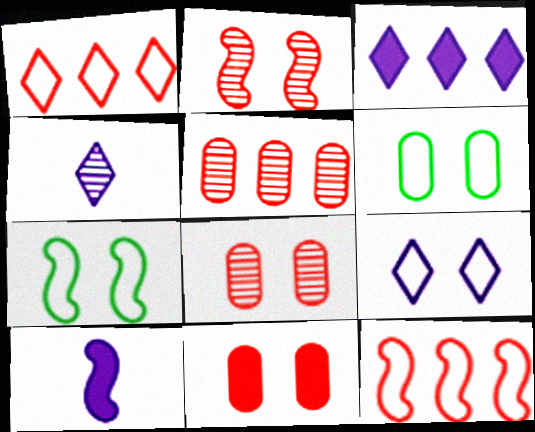[[3, 4, 9]]